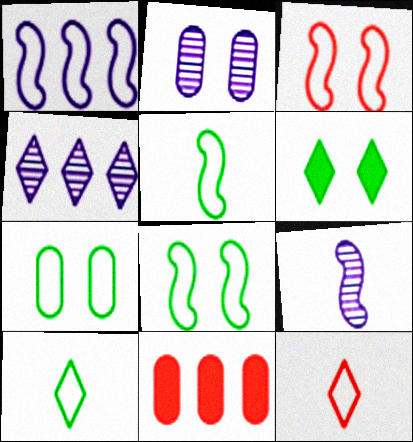[[1, 3, 5], 
[1, 7, 12], 
[2, 3, 6], 
[2, 4, 9], 
[4, 6, 12]]